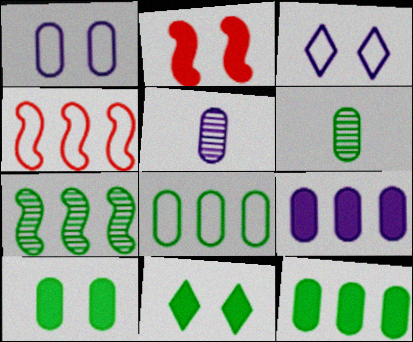[[1, 5, 9], 
[4, 5, 11], 
[6, 8, 10]]